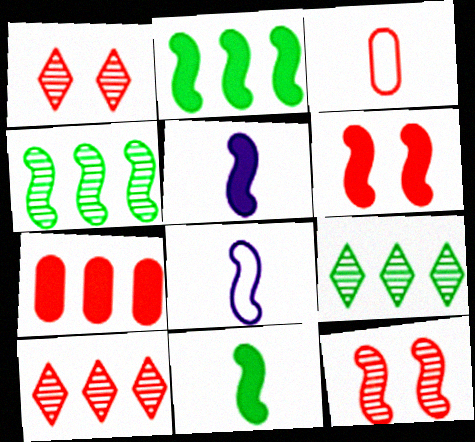[[2, 5, 6], 
[2, 8, 12], 
[3, 6, 10], 
[4, 6, 8]]